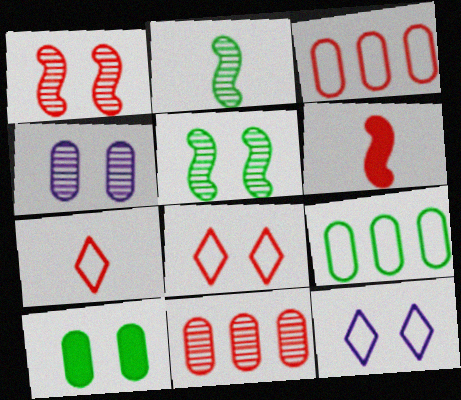[[1, 10, 12], 
[6, 8, 11]]